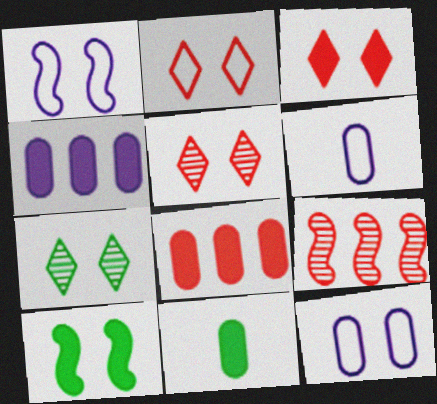[[2, 3, 5], 
[5, 10, 12]]